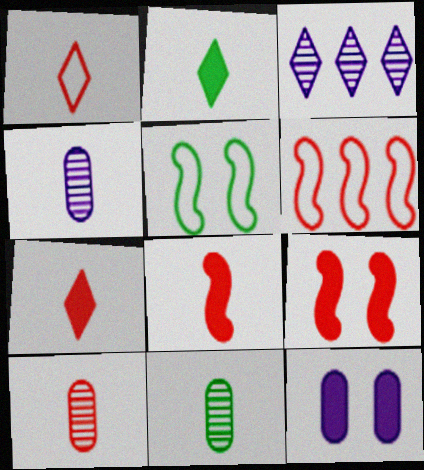[[1, 8, 10], 
[4, 10, 11]]